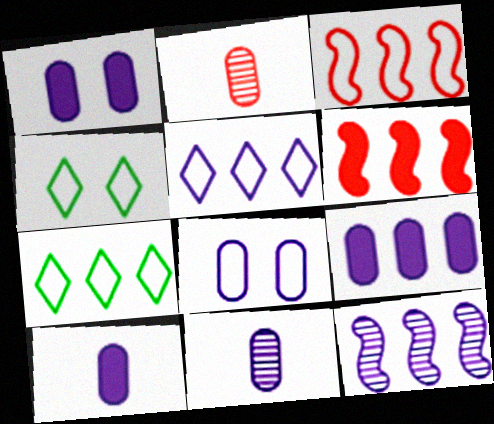[[1, 9, 10], 
[4, 6, 11], 
[5, 9, 12], 
[8, 9, 11]]